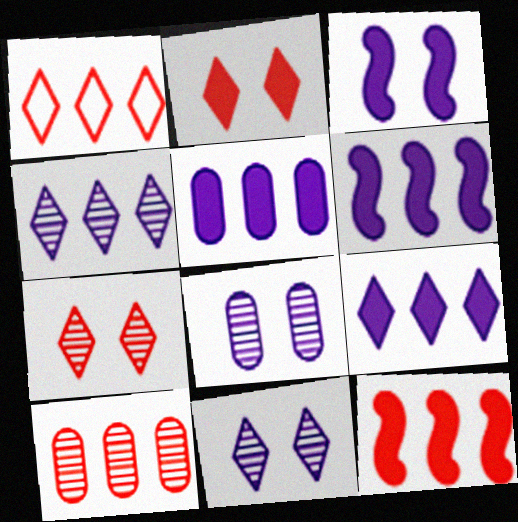[[1, 10, 12], 
[5, 6, 9]]